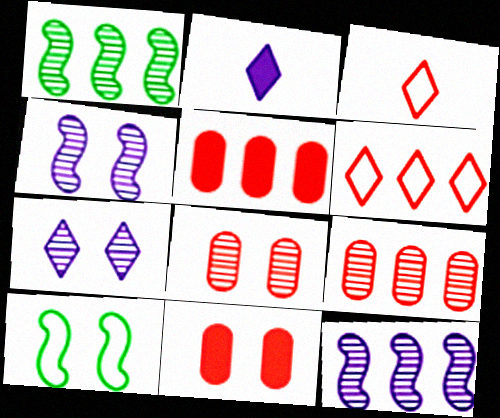[[2, 9, 10], 
[7, 10, 11]]